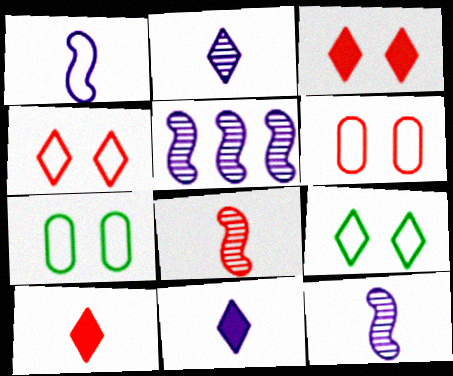[[5, 7, 10]]